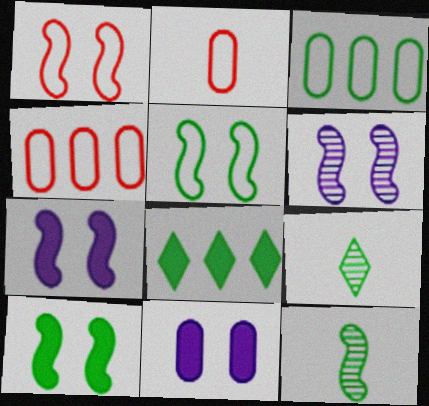[[1, 6, 10], 
[2, 6, 8], 
[3, 9, 10], 
[4, 7, 9]]